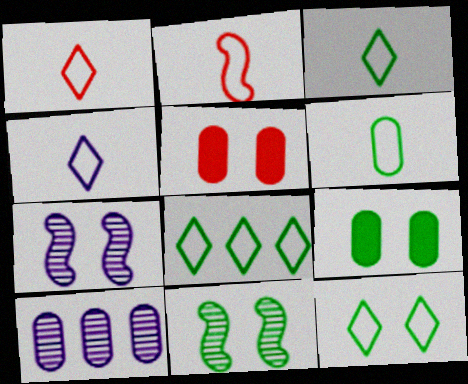[[1, 3, 4], 
[2, 4, 6], 
[3, 8, 12], 
[5, 6, 10], 
[5, 7, 12], 
[9, 11, 12]]